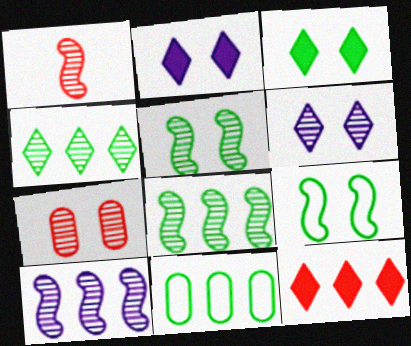[[1, 2, 11], 
[1, 5, 10], 
[2, 7, 9], 
[5, 6, 7], 
[10, 11, 12]]